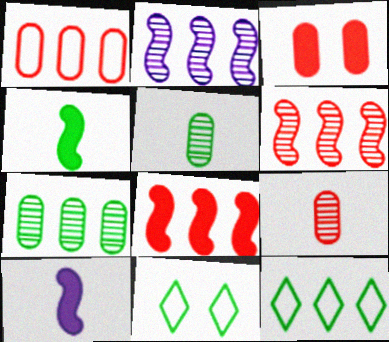[[1, 3, 9], 
[4, 7, 11]]